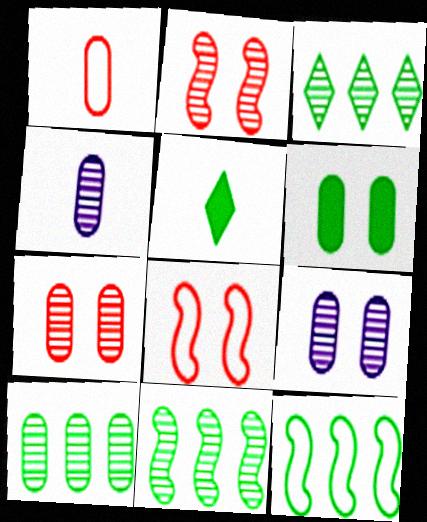[[2, 3, 4], 
[3, 10, 11], 
[4, 7, 10]]